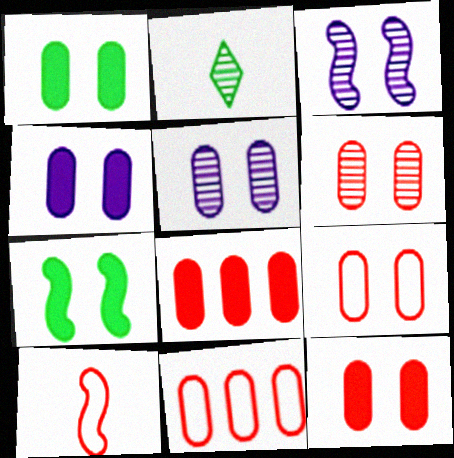[[1, 4, 12], 
[1, 5, 9], 
[6, 9, 12]]